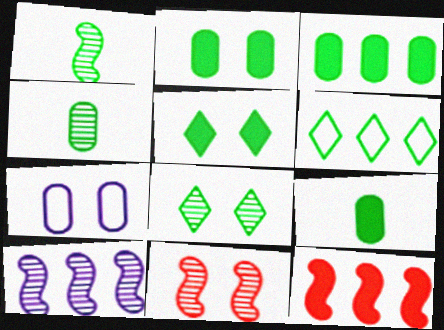[[1, 2, 6], 
[1, 10, 11], 
[2, 3, 9], 
[5, 7, 11]]